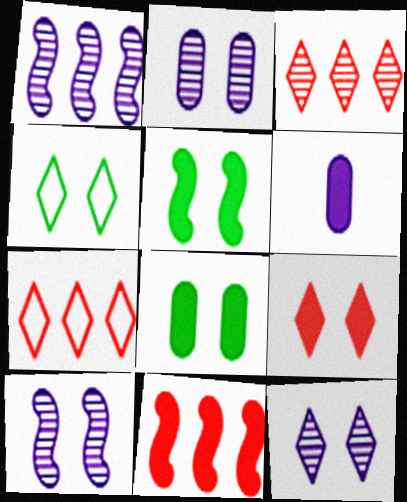[[2, 10, 12], 
[4, 9, 12]]